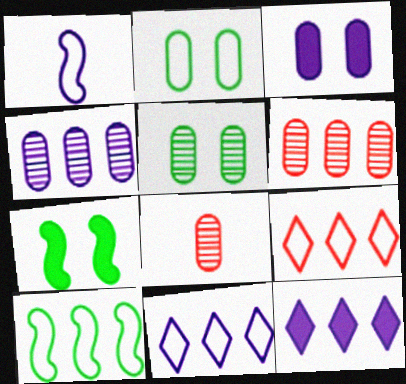[[1, 2, 9], 
[4, 5, 8], 
[6, 10, 12], 
[7, 8, 11]]